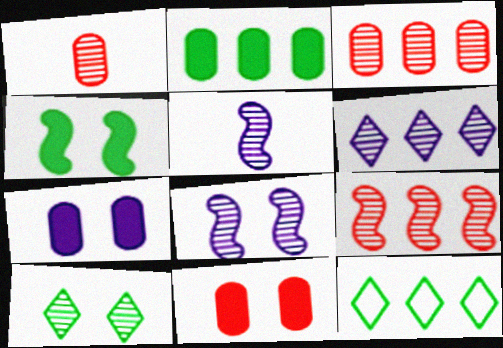[[3, 5, 10], 
[5, 11, 12]]